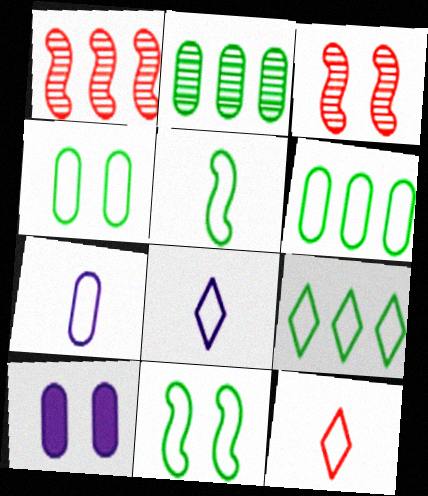[[4, 5, 9], 
[5, 7, 12]]